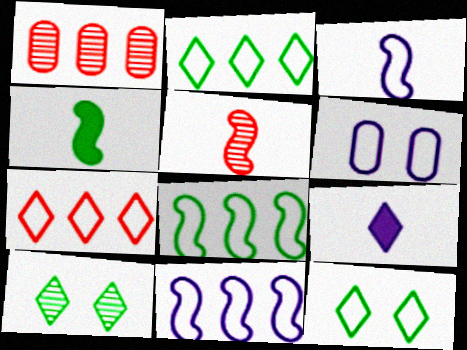[[3, 4, 5], 
[7, 9, 10]]